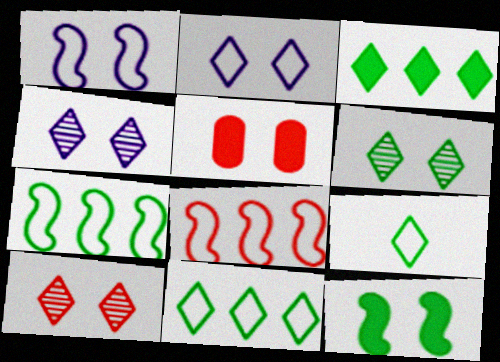[[1, 5, 6], 
[3, 6, 9], 
[4, 6, 10]]